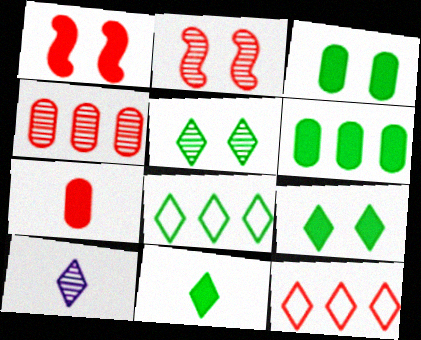[[2, 7, 12], 
[5, 8, 11], 
[9, 10, 12]]